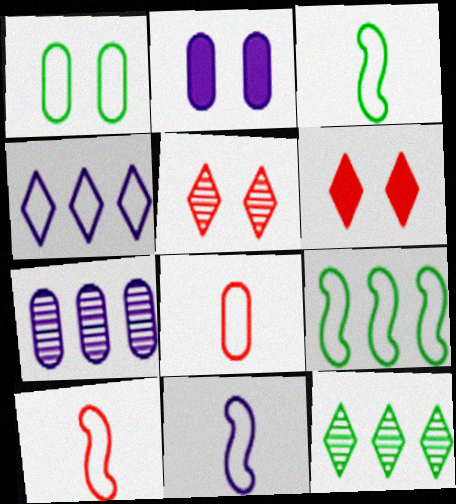[[1, 4, 10], 
[2, 10, 12], 
[3, 6, 7], 
[3, 10, 11]]